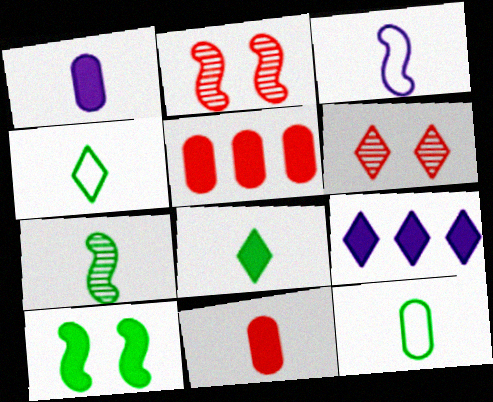[[2, 9, 12], 
[4, 6, 9], 
[7, 8, 12], 
[9, 10, 11]]